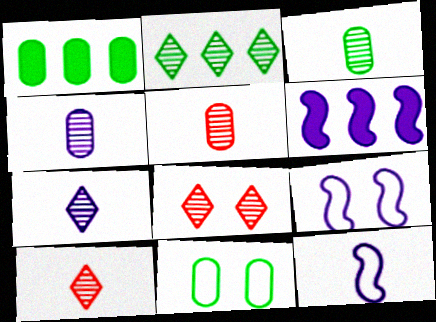[[1, 3, 11], 
[1, 8, 12], 
[1, 9, 10], 
[2, 7, 8], 
[3, 4, 5], 
[6, 10, 11]]